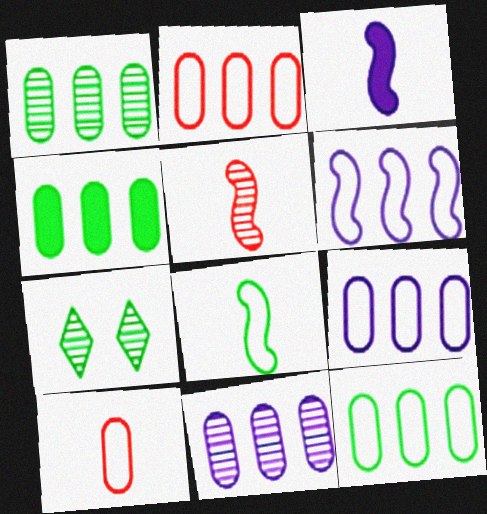[[1, 4, 12], 
[2, 3, 7], 
[2, 4, 11], 
[2, 9, 12], 
[3, 5, 8], 
[4, 7, 8], 
[5, 7, 11]]